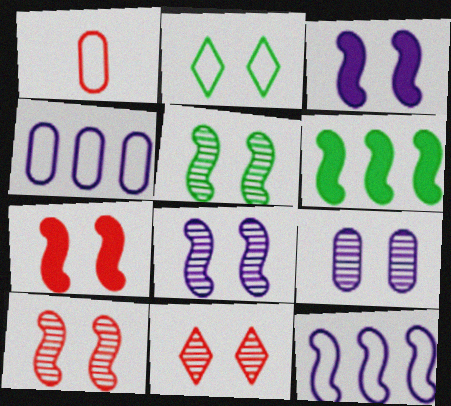[[1, 2, 12], 
[2, 7, 9], 
[5, 8, 10], 
[5, 9, 11]]